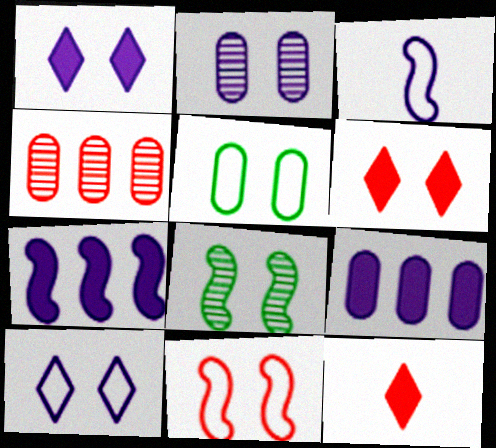[[4, 11, 12], 
[5, 10, 11]]